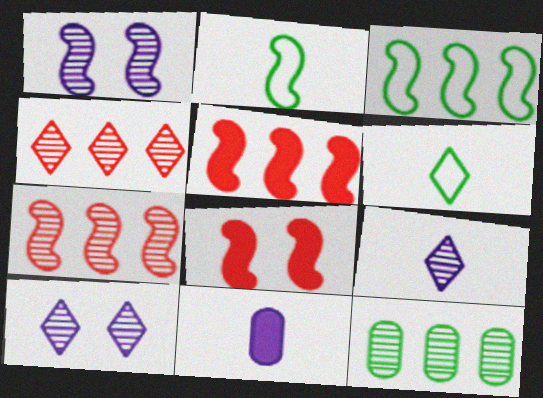[[1, 2, 5]]